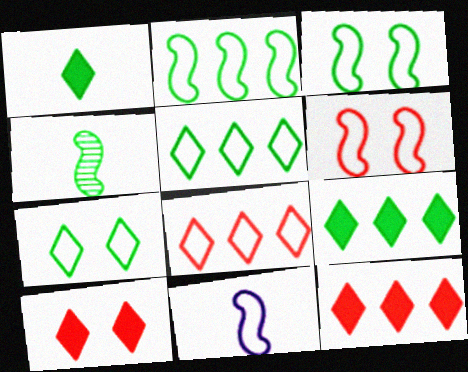[[2, 6, 11]]